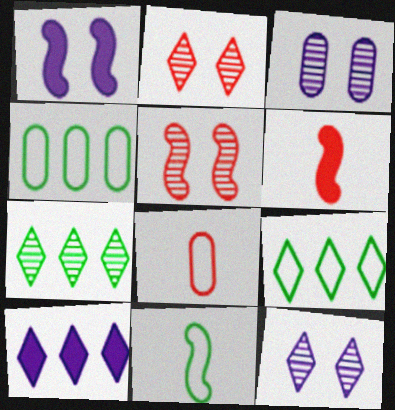[[1, 7, 8], 
[3, 6, 9], 
[4, 6, 12]]